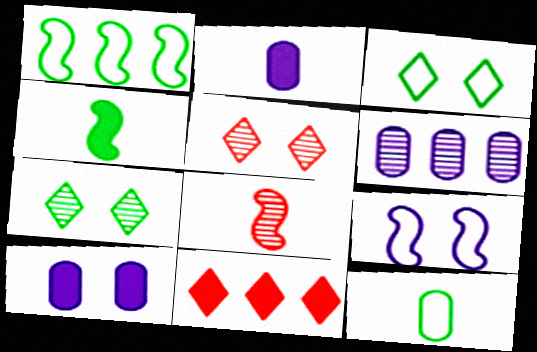[[1, 2, 5], 
[1, 3, 12], 
[1, 6, 11], 
[4, 10, 11], 
[6, 7, 8]]